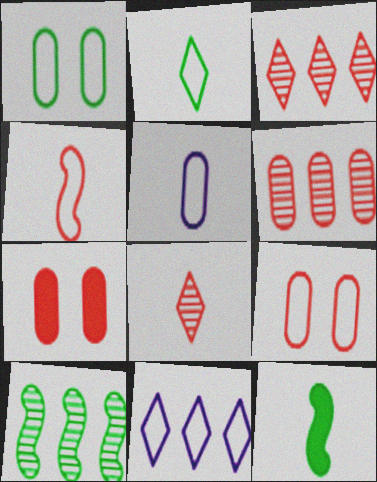[[1, 4, 11], 
[2, 4, 5], 
[3, 4, 7], 
[5, 8, 12]]